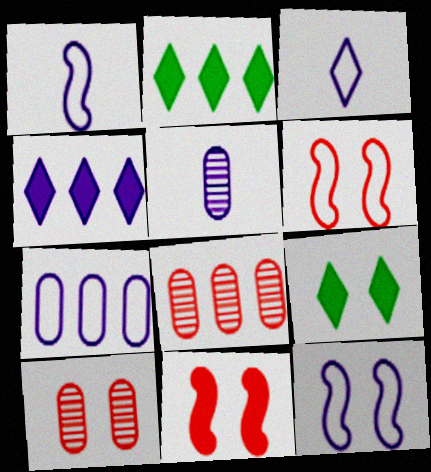[[1, 2, 10], 
[1, 8, 9], 
[2, 5, 6], 
[3, 7, 12], 
[4, 5, 12], 
[9, 10, 12]]